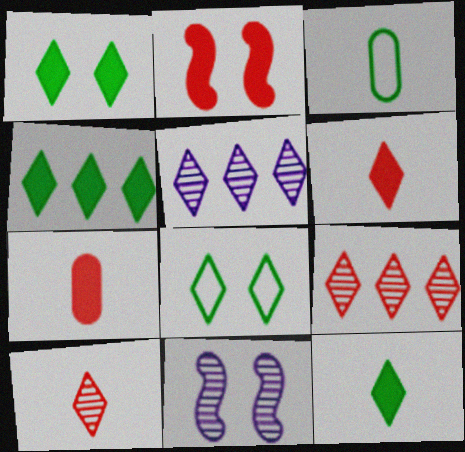[[1, 4, 12], 
[2, 3, 5], 
[5, 6, 8]]